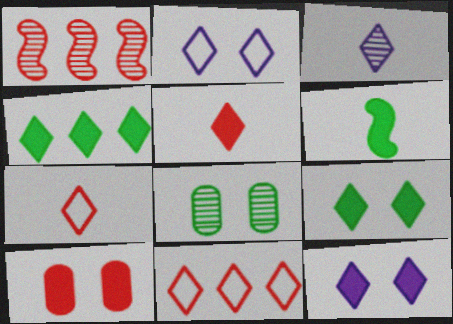[[1, 3, 8], 
[1, 7, 10], 
[3, 9, 11], 
[4, 5, 12]]